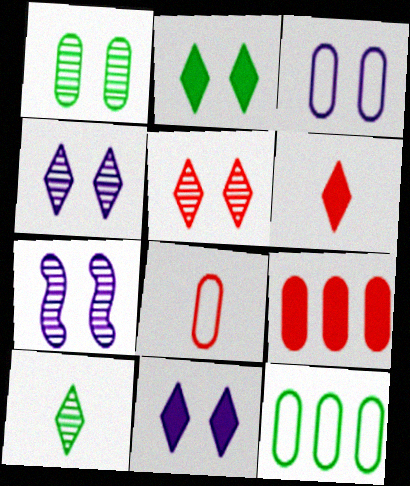[[1, 5, 7], 
[3, 7, 11], 
[3, 8, 12], 
[6, 7, 12]]